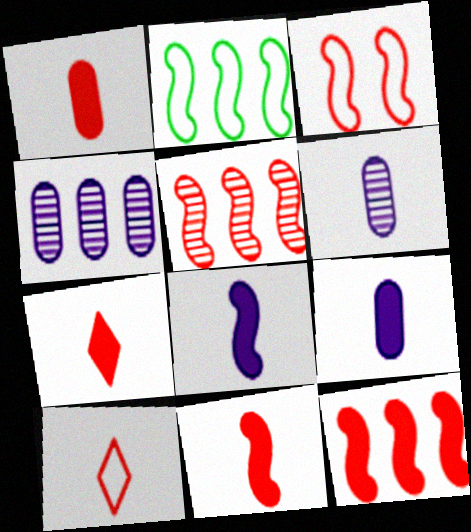[[1, 7, 11], 
[3, 5, 11]]